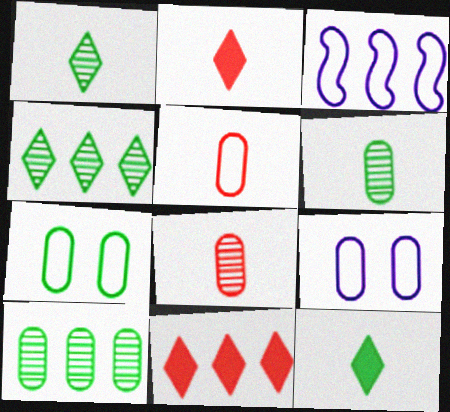[[3, 10, 11]]